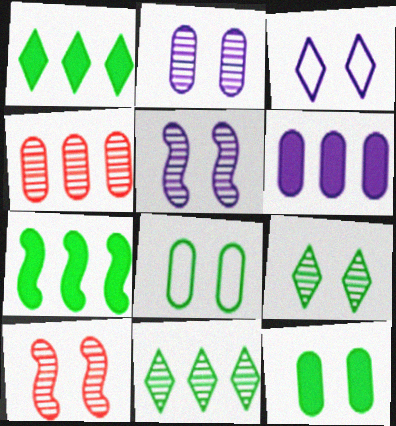[[2, 9, 10], 
[3, 10, 12]]